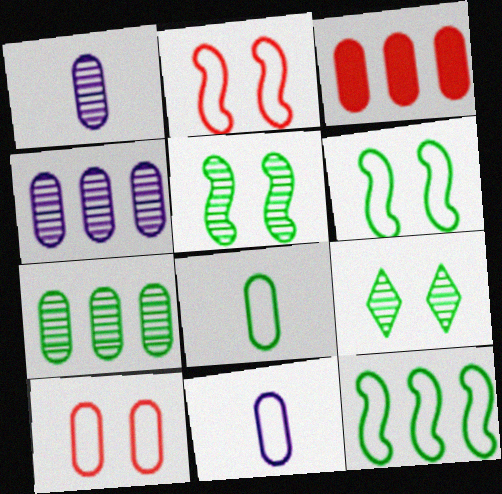[]